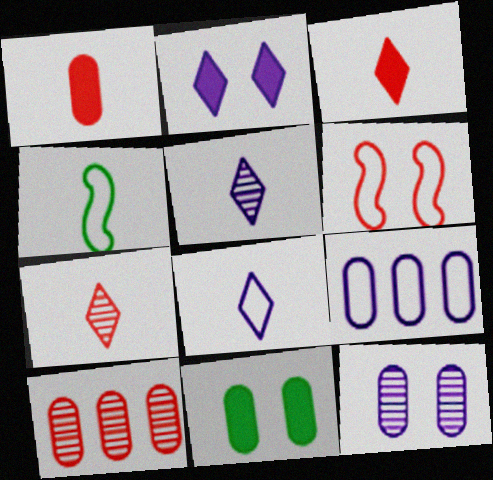[[1, 4, 5], 
[2, 4, 10], 
[3, 6, 10]]